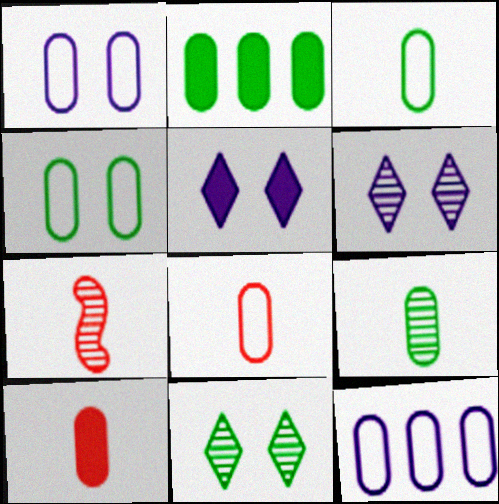[[2, 4, 9], 
[4, 8, 12]]